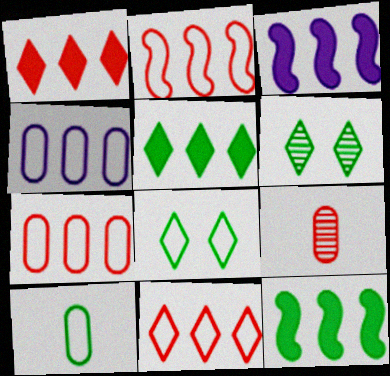[[2, 7, 11], 
[3, 8, 9], 
[6, 10, 12]]